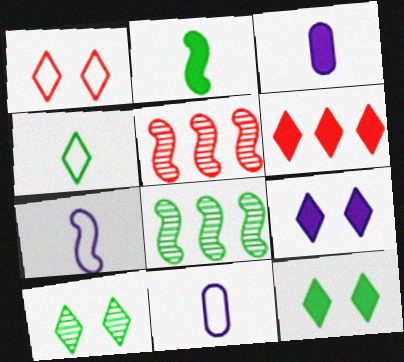[[1, 3, 8], 
[1, 9, 10], 
[5, 11, 12]]